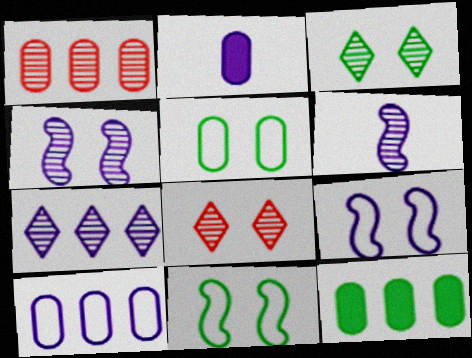[[1, 2, 5], 
[1, 3, 6], 
[1, 10, 12], 
[2, 7, 9]]